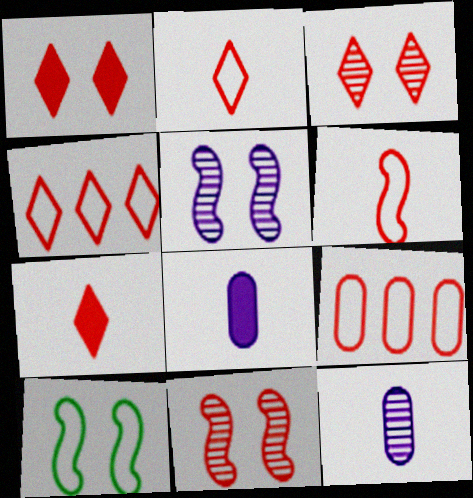[[3, 4, 7], 
[7, 9, 11]]